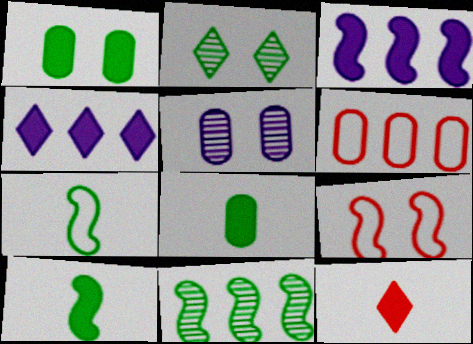[[1, 3, 12], 
[4, 6, 11], 
[5, 6, 8]]